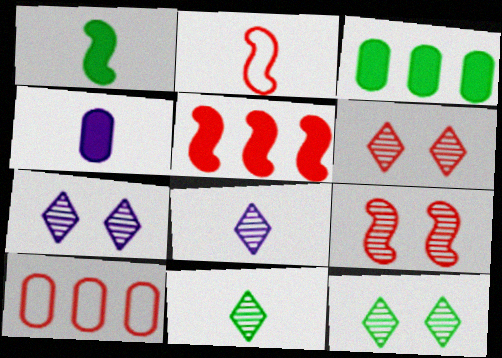[[1, 7, 10], 
[2, 3, 7], 
[2, 4, 11], 
[2, 5, 9], 
[6, 7, 12]]